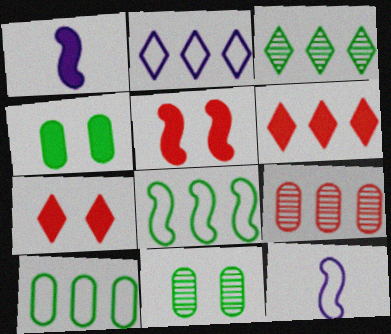[[1, 4, 6], 
[2, 3, 6], 
[6, 11, 12]]